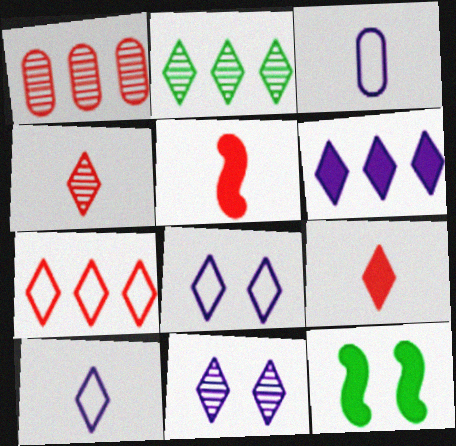[[1, 10, 12], 
[2, 4, 11], 
[2, 6, 7], 
[2, 8, 9], 
[6, 10, 11]]